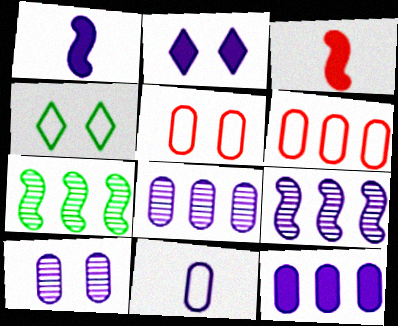[[1, 2, 12], 
[2, 9, 11], 
[3, 4, 8], 
[10, 11, 12]]